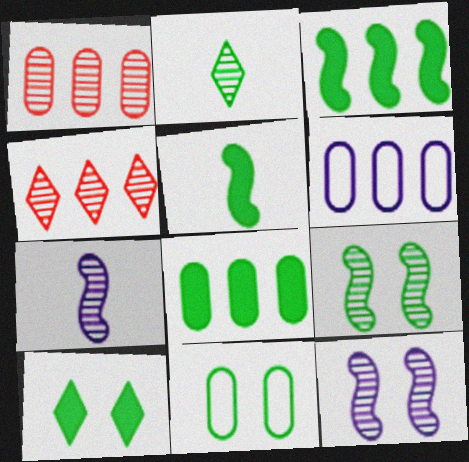[[1, 2, 12], 
[1, 6, 8], 
[2, 3, 11], 
[3, 4, 6], 
[5, 8, 10], 
[9, 10, 11]]